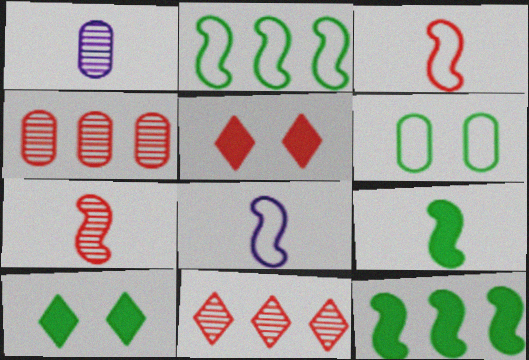[[1, 2, 5], 
[3, 4, 5], 
[4, 8, 10], 
[7, 8, 9]]